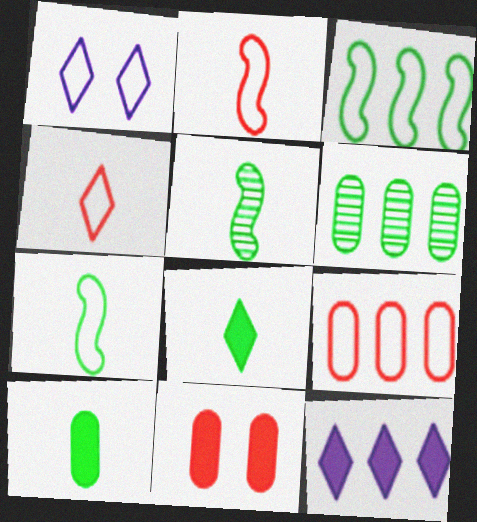[[1, 7, 9]]